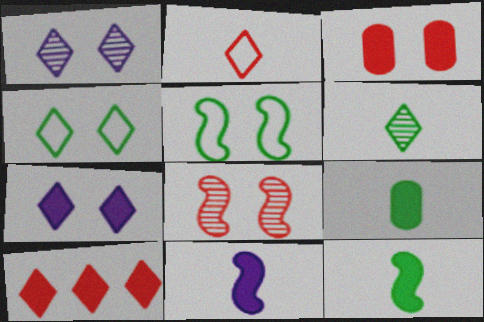[[1, 3, 5]]